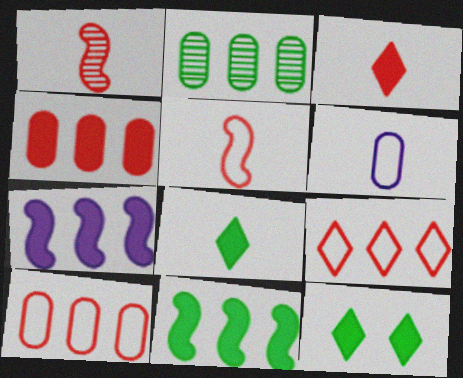[[1, 6, 8], 
[2, 7, 9]]